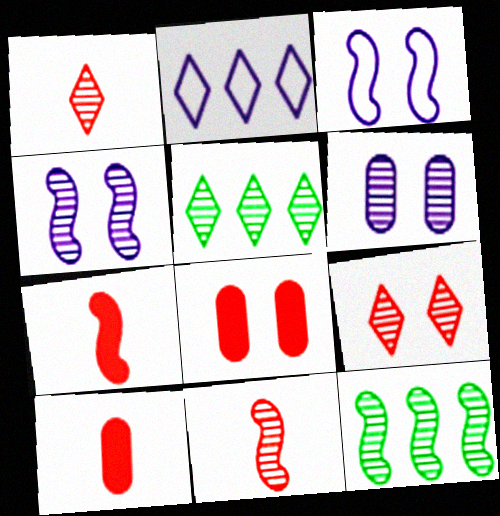[[1, 6, 12], 
[3, 5, 10], 
[3, 7, 12], 
[4, 11, 12], 
[5, 6, 11]]